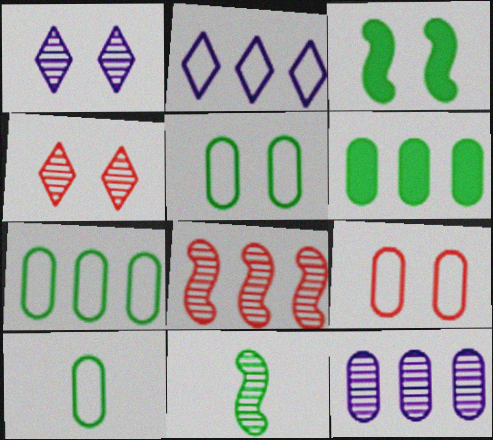[[1, 3, 9], 
[2, 6, 8], 
[4, 11, 12], 
[5, 7, 10]]